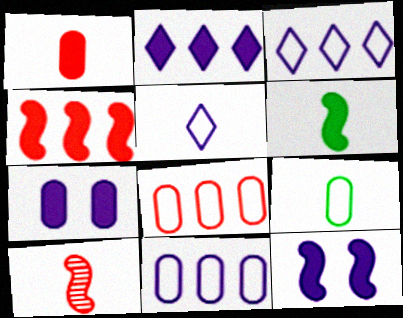[[4, 6, 12]]